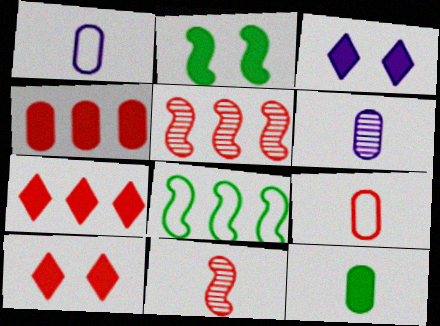[[5, 9, 10], 
[6, 8, 10], 
[6, 9, 12]]